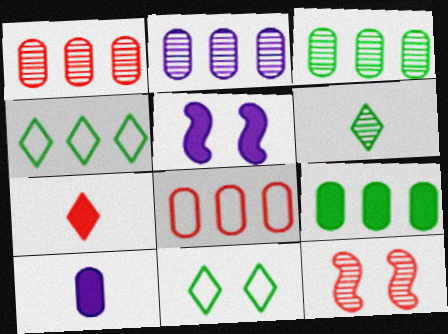[[1, 2, 3], 
[2, 6, 12], 
[2, 8, 9], 
[4, 10, 12], 
[5, 6, 8], 
[5, 7, 9], 
[7, 8, 12]]